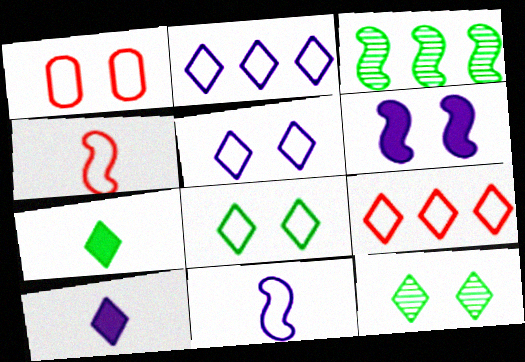[[1, 3, 10], 
[1, 4, 9], 
[1, 6, 12], 
[3, 4, 6], 
[9, 10, 12]]